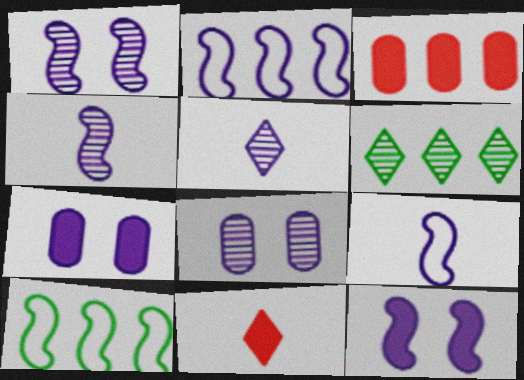[[2, 3, 6], 
[2, 4, 12], 
[2, 5, 7], 
[8, 10, 11]]